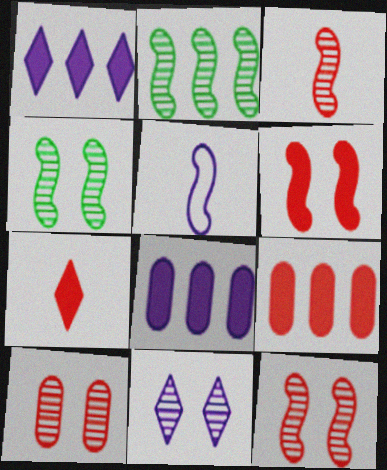[[2, 5, 6], 
[4, 10, 11], 
[5, 8, 11], 
[6, 7, 9]]